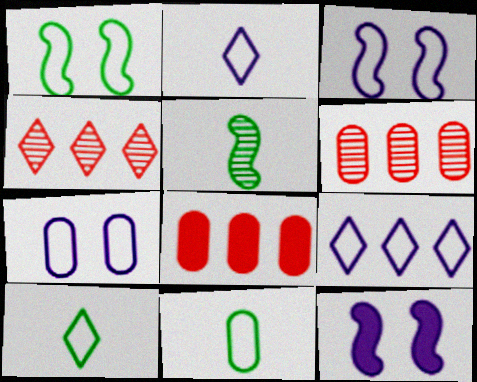[[4, 11, 12], 
[6, 10, 12]]